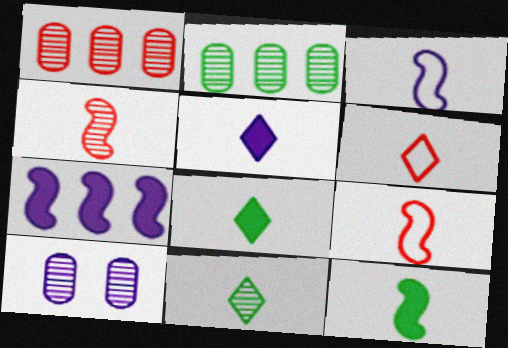[[3, 4, 12], 
[5, 6, 11]]